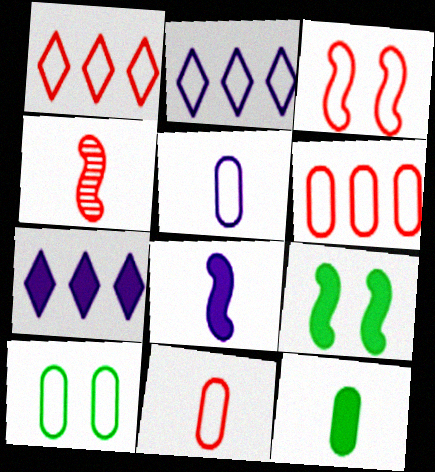[[1, 3, 11], 
[4, 7, 10], 
[5, 6, 10]]